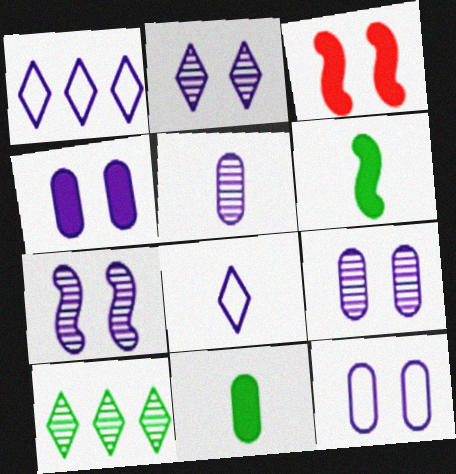[[2, 7, 9], 
[4, 9, 12]]